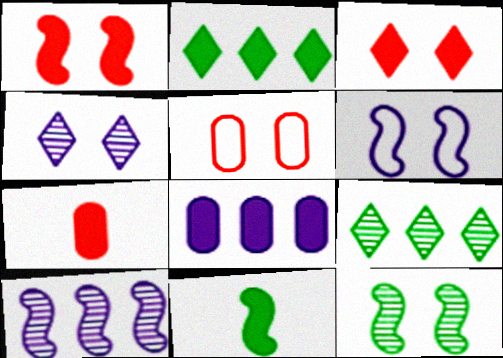[[1, 6, 12], 
[3, 8, 11], 
[6, 7, 9]]